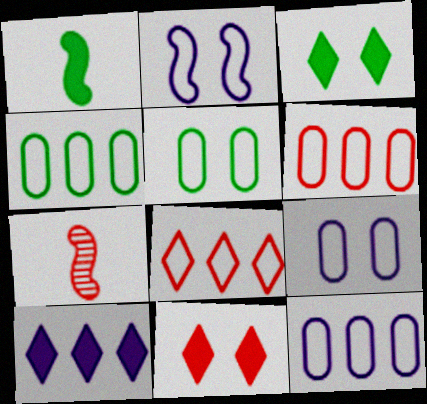[[3, 7, 12], 
[4, 6, 12], 
[5, 7, 10], 
[6, 7, 11]]